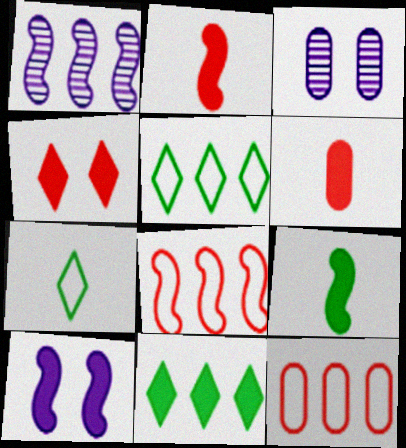[[1, 11, 12], 
[2, 3, 5], 
[6, 10, 11]]